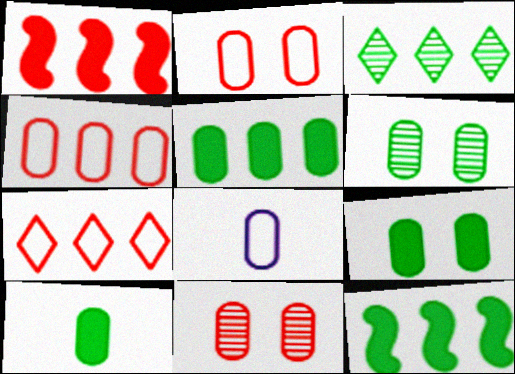[[5, 8, 11], 
[5, 9, 10]]